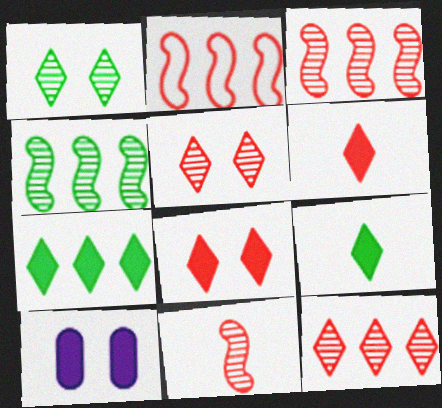[]